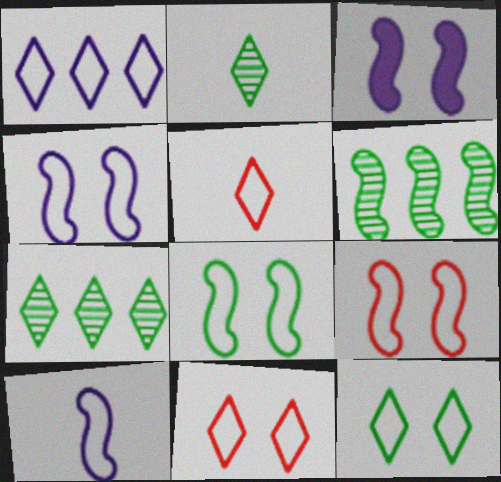[[1, 5, 12], 
[4, 8, 9]]